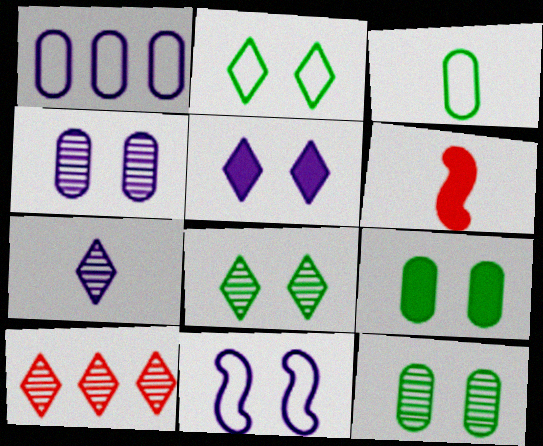[[1, 6, 8], 
[3, 6, 7], 
[4, 5, 11], 
[7, 8, 10]]